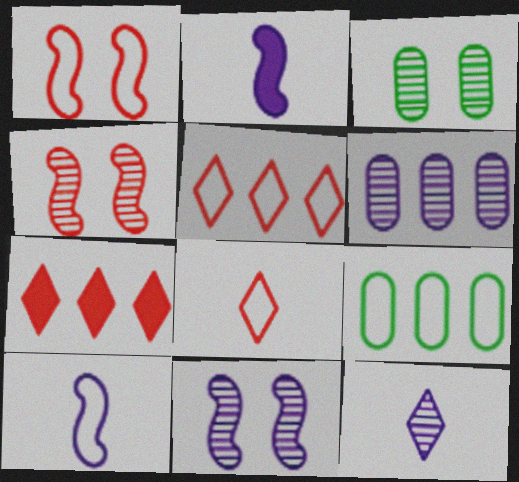[[2, 3, 5], 
[3, 7, 10], 
[6, 11, 12]]